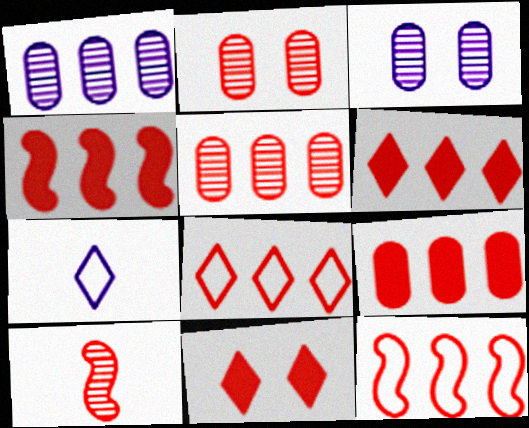[[4, 5, 8], 
[4, 6, 9], 
[5, 6, 12]]